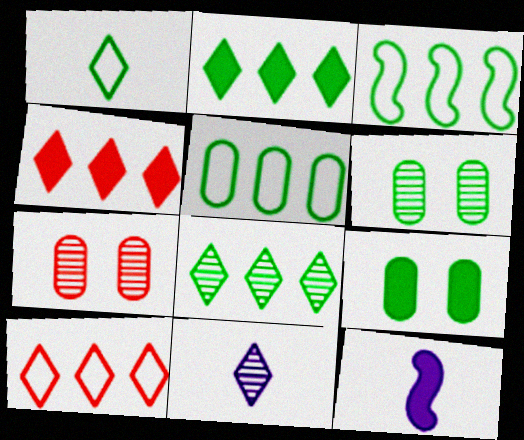[[4, 9, 12], 
[6, 10, 12]]